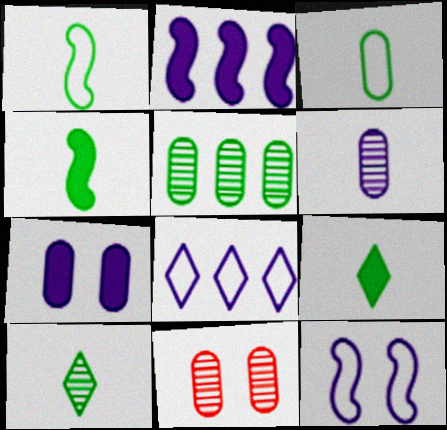[[3, 4, 10], 
[4, 8, 11], 
[5, 6, 11]]